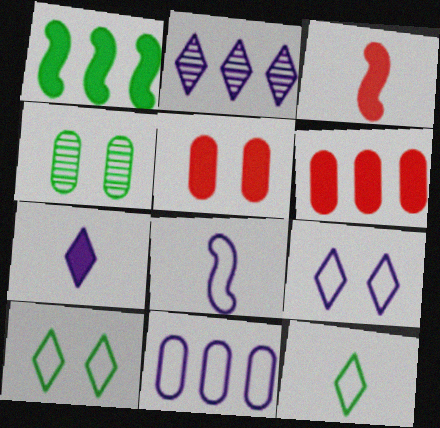[[1, 4, 12], 
[1, 5, 7], 
[2, 7, 9], 
[8, 9, 11]]